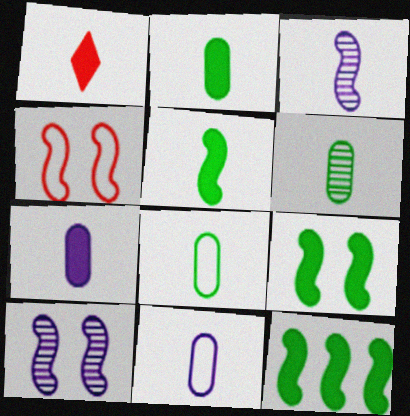[[1, 3, 8], 
[1, 5, 7], 
[2, 6, 8], 
[3, 4, 12], 
[4, 9, 10], 
[5, 9, 12]]